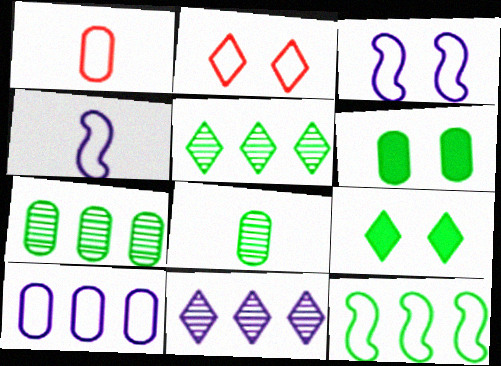[[8, 9, 12]]